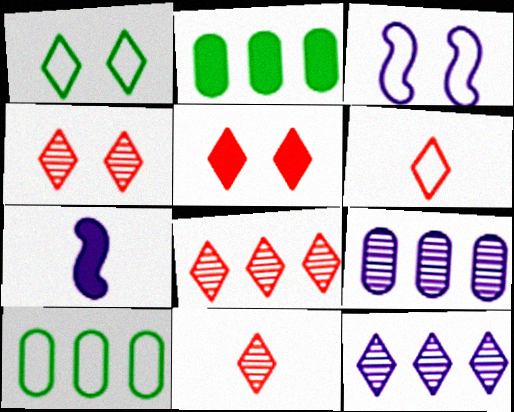[[2, 3, 11], 
[2, 5, 7], 
[3, 6, 10], 
[4, 7, 10], 
[4, 8, 11], 
[5, 6, 8]]